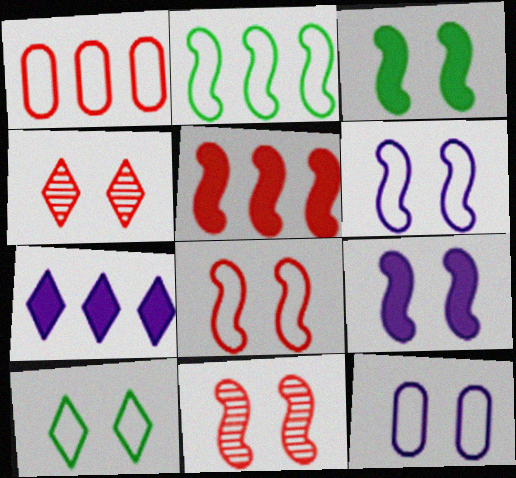[[3, 4, 12], 
[3, 6, 11], 
[8, 10, 12]]